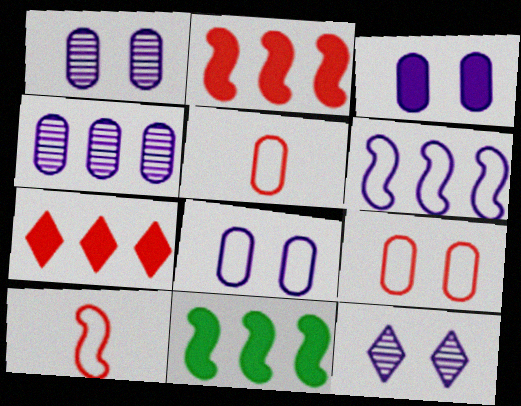[[1, 3, 8], 
[5, 11, 12]]